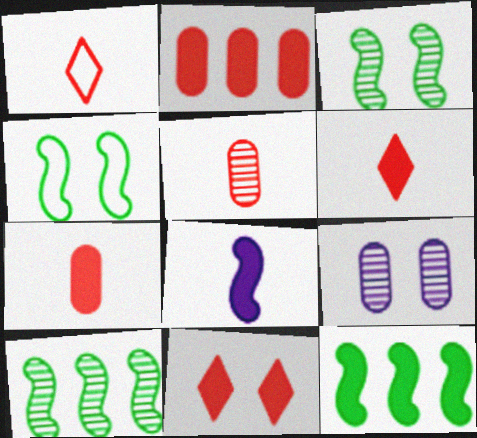[[1, 9, 12], 
[4, 9, 11]]